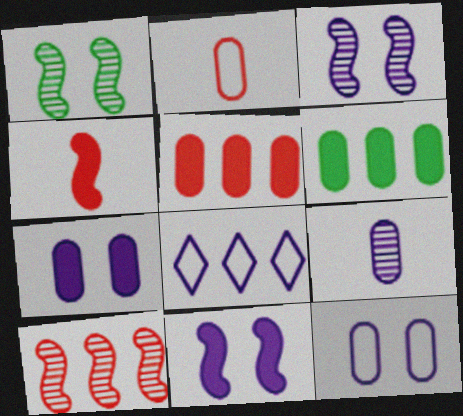[[6, 8, 10], 
[8, 9, 11]]